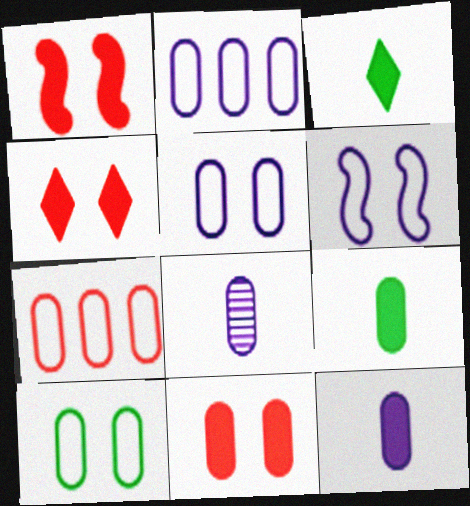[[1, 4, 11]]